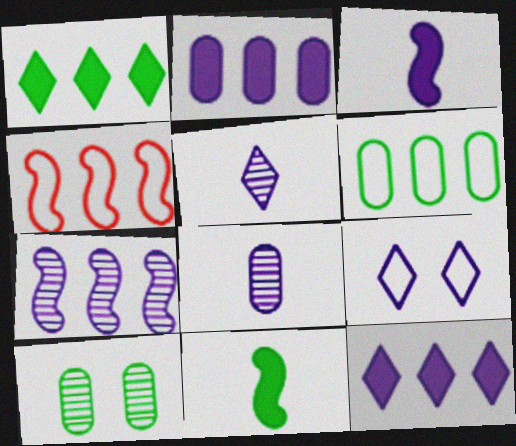[[5, 9, 12]]